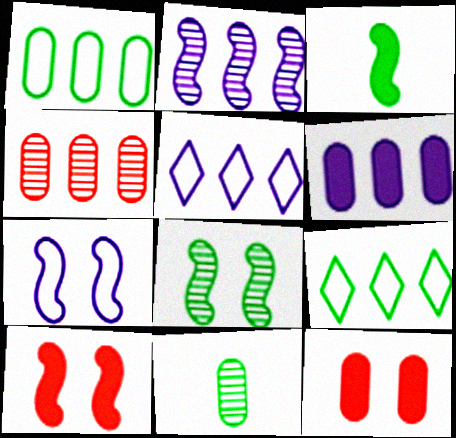[[1, 4, 6], 
[2, 5, 6], 
[5, 10, 11], 
[7, 8, 10]]